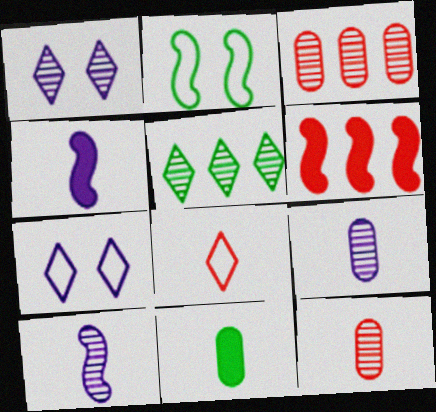[[2, 5, 11], 
[2, 6, 10], 
[8, 10, 11]]